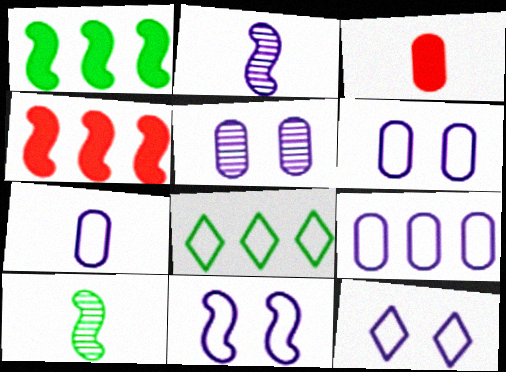[[4, 10, 11], 
[6, 7, 9], 
[6, 11, 12]]